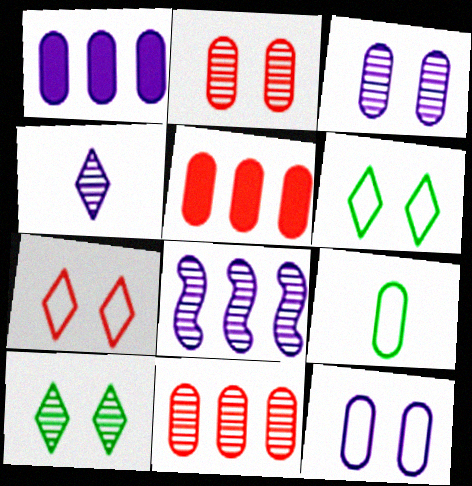[[1, 2, 9], 
[3, 4, 8], 
[3, 5, 9]]